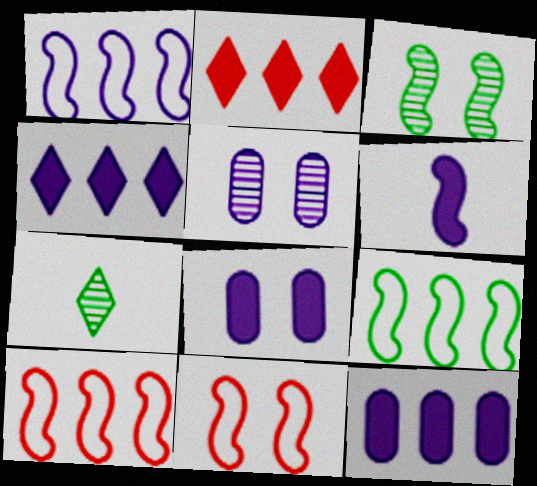[[1, 9, 10], 
[3, 6, 10], 
[4, 6, 8], 
[7, 8, 10], 
[7, 11, 12]]